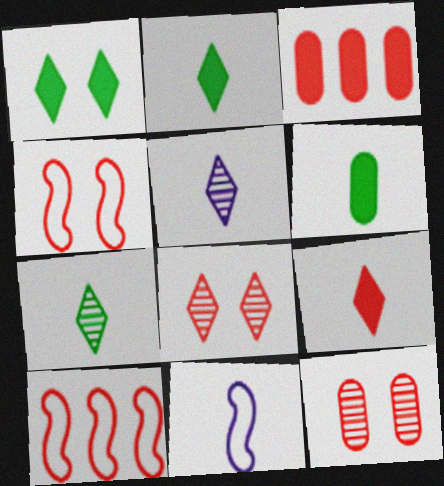[[9, 10, 12]]